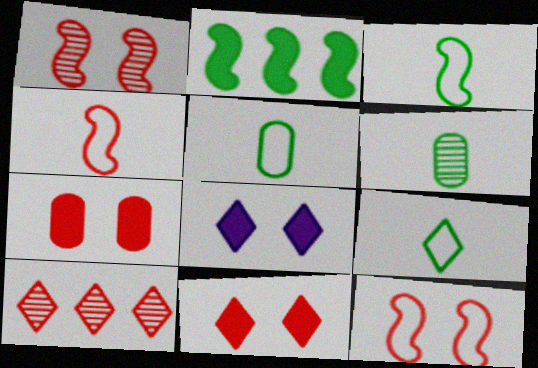[[3, 5, 9], 
[4, 7, 10], 
[8, 9, 10]]